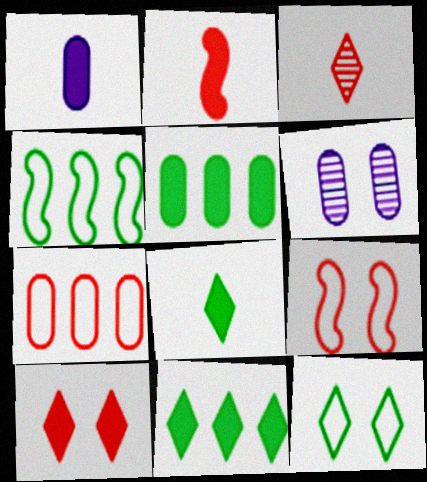[[1, 2, 8]]